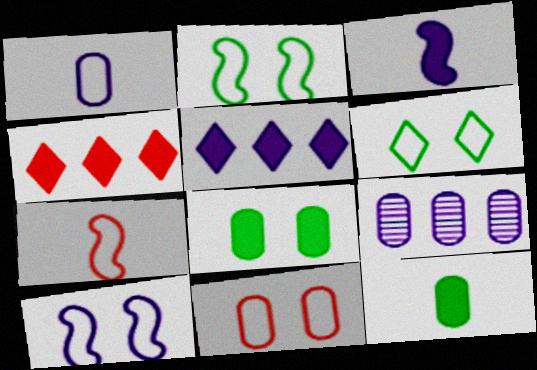[[3, 4, 8], 
[6, 10, 11], 
[9, 11, 12]]